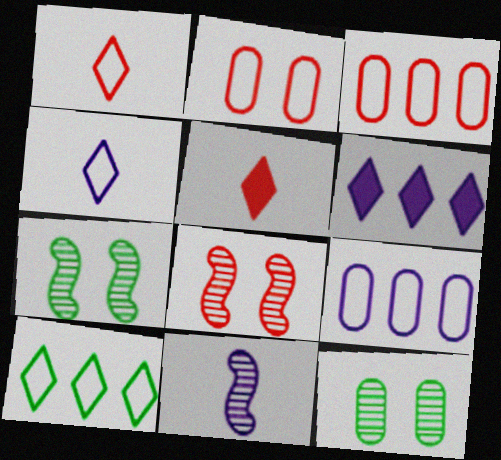[[3, 5, 8], 
[5, 7, 9]]